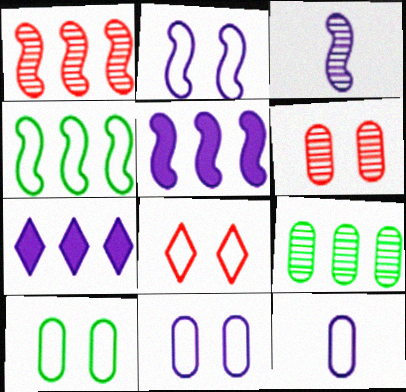[[1, 4, 5], 
[2, 3, 5], 
[2, 8, 10], 
[3, 7, 11], 
[4, 8, 12]]